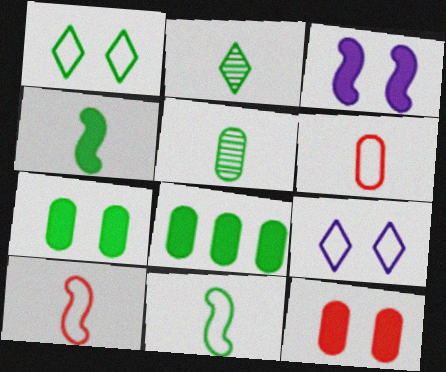[]